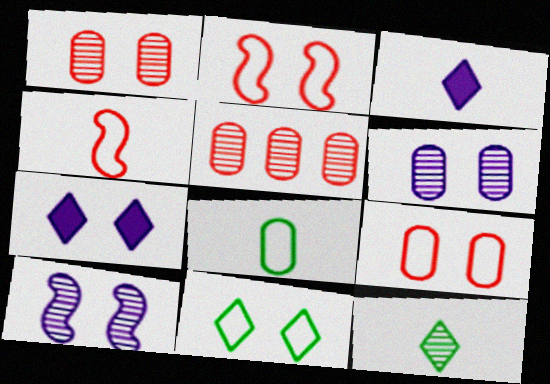[[5, 10, 12]]